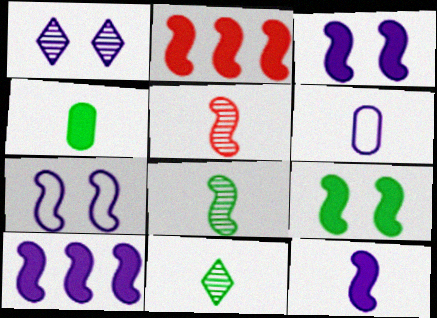[[1, 6, 10], 
[2, 7, 8], 
[2, 9, 12], 
[3, 10, 12]]